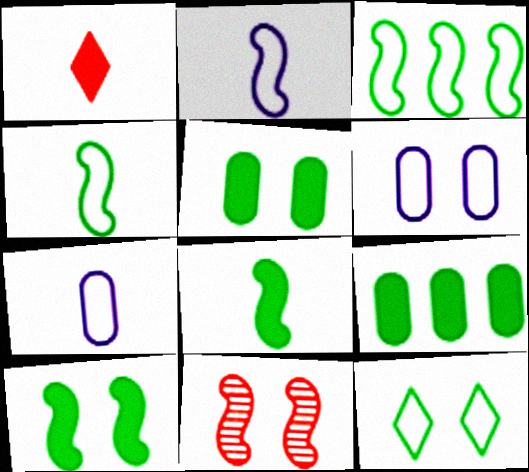[]